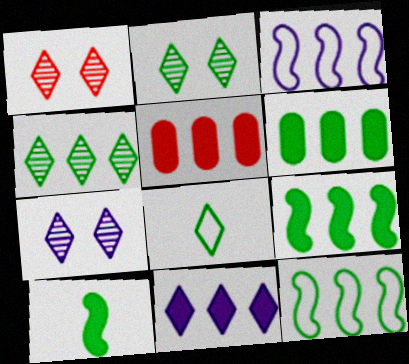[[1, 2, 7], 
[1, 8, 11], 
[3, 4, 5], 
[4, 6, 12], 
[5, 9, 11]]